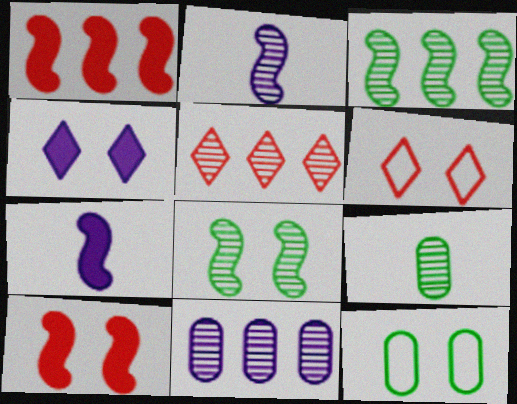[[3, 5, 11], 
[5, 7, 12]]